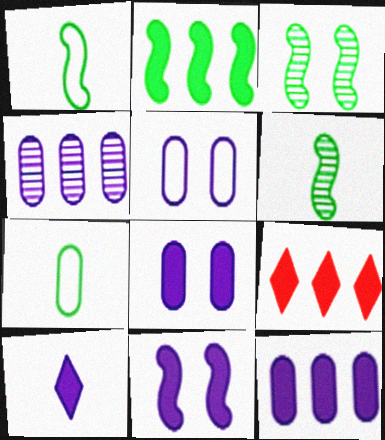[[1, 2, 3], 
[2, 9, 12], 
[5, 6, 9], 
[10, 11, 12]]